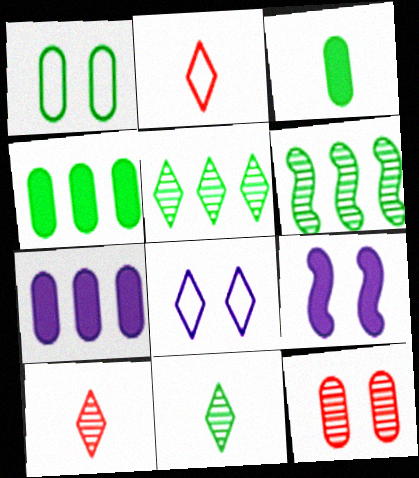[]